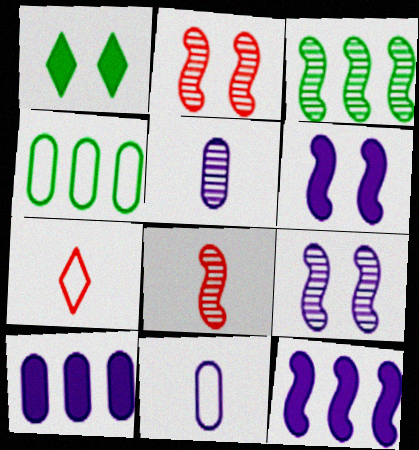[[3, 8, 9]]